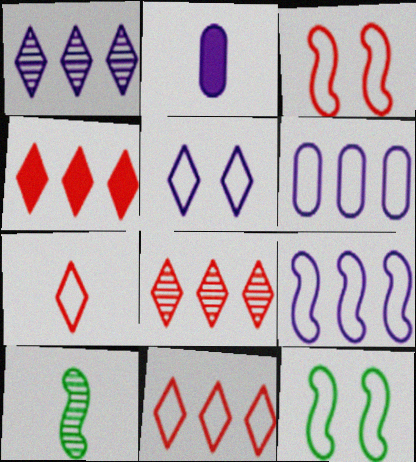[[2, 7, 10], 
[2, 8, 12], 
[4, 8, 11], 
[6, 7, 12]]